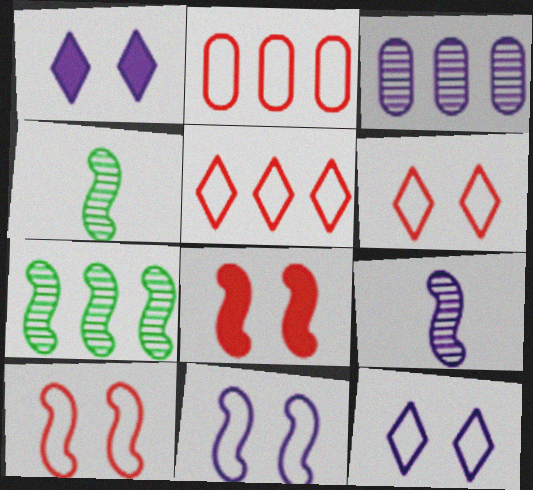[[1, 2, 4]]